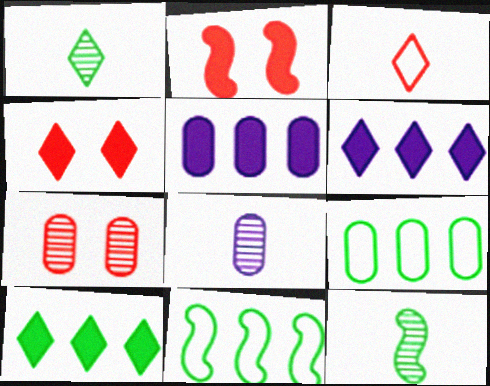[[4, 8, 11]]